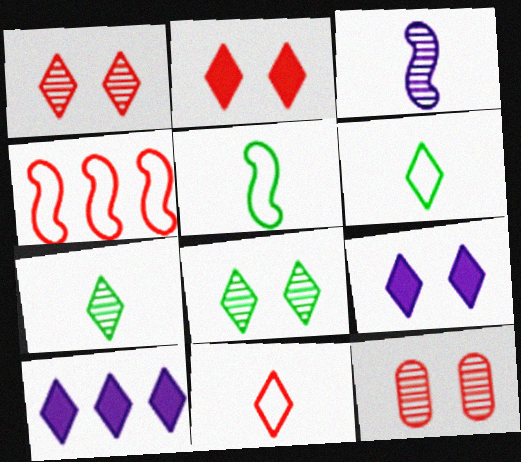[[1, 6, 10], 
[5, 10, 12], 
[8, 10, 11]]